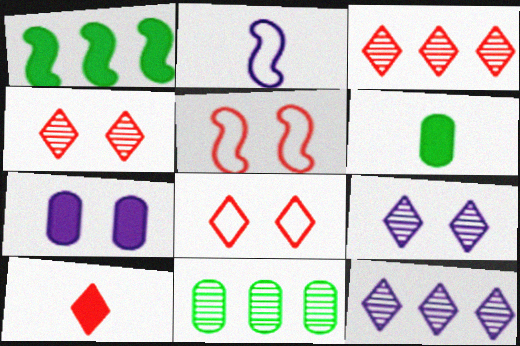[[1, 7, 10], 
[2, 7, 12], 
[3, 8, 10], 
[5, 6, 12]]